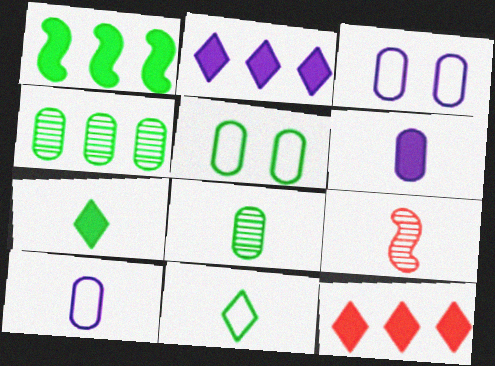[[2, 5, 9], 
[6, 9, 11], 
[7, 9, 10]]